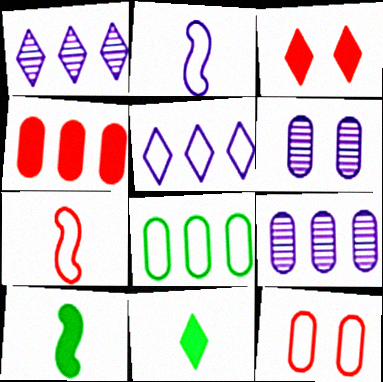[[1, 10, 12], 
[4, 8, 9]]